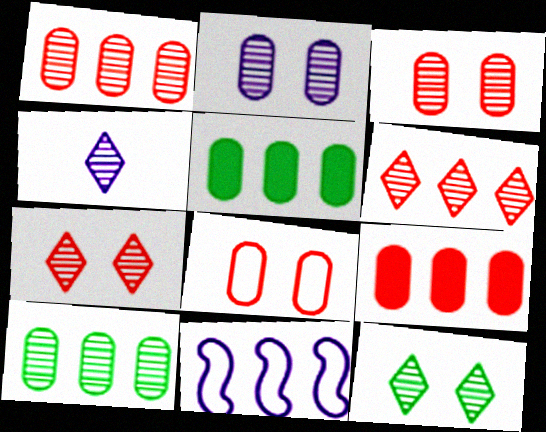[[4, 6, 12], 
[5, 6, 11]]